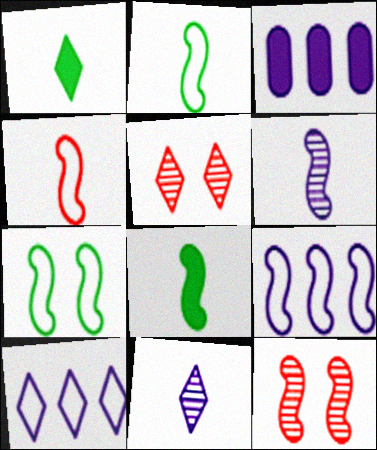[[1, 5, 10], 
[2, 3, 5], 
[4, 6, 8], 
[4, 7, 9], 
[8, 9, 12]]